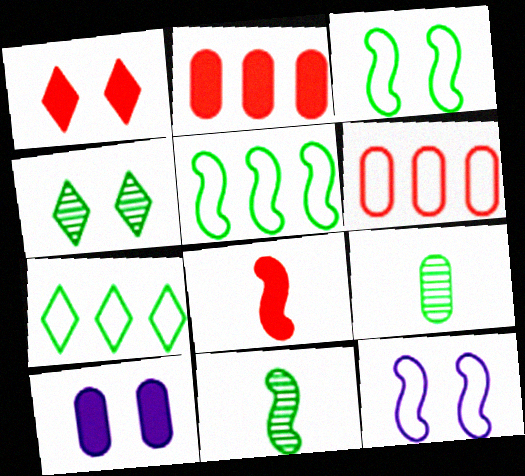[[1, 2, 8], 
[6, 9, 10]]